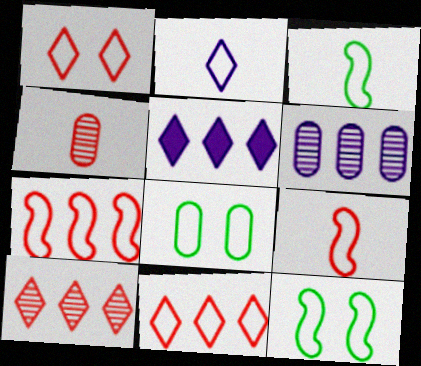[[2, 7, 8], 
[4, 5, 12]]